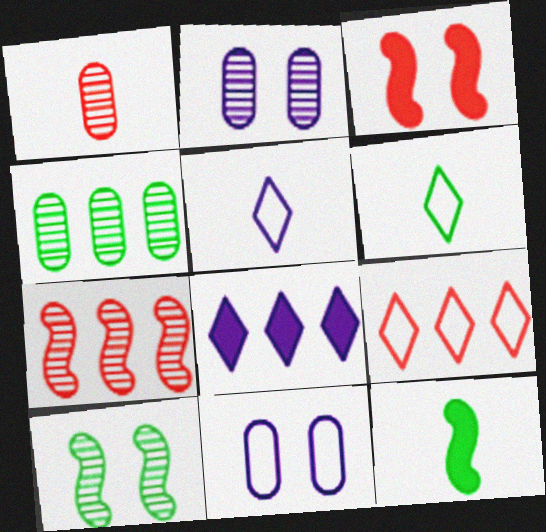[[1, 2, 4], 
[1, 3, 9], 
[1, 5, 12], 
[2, 9, 12], 
[3, 4, 5]]